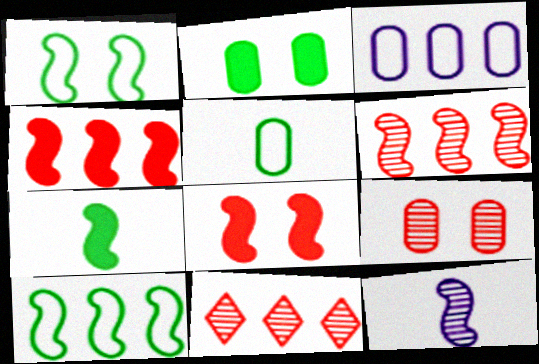[[1, 4, 12], 
[8, 10, 12]]